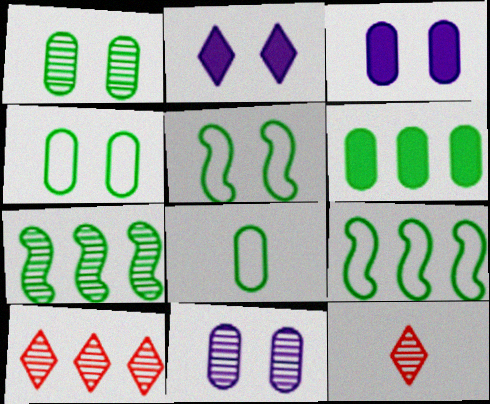[[1, 6, 8], 
[3, 9, 12], 
[7, 11, 12]]